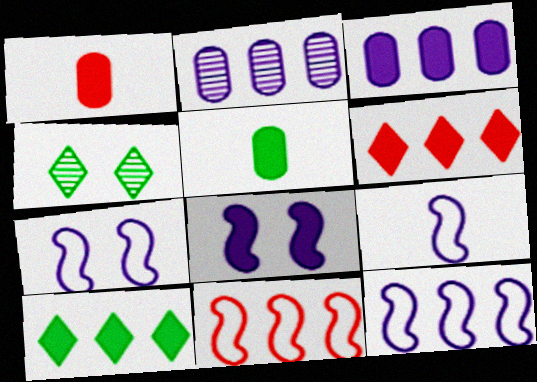[[1, 4, 12], 
[1, 8, 10], 
[2, 10, 11], 
[5, 6, 8], 
[7, 9, 12]]